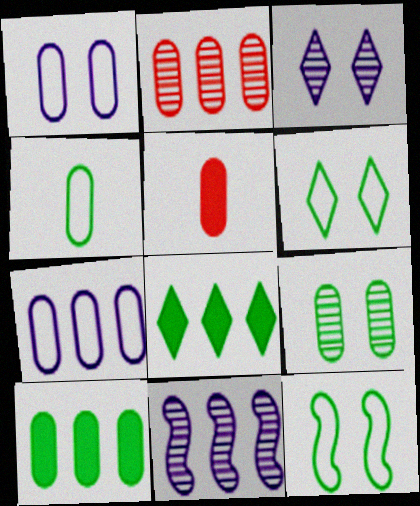[[2, 7, 10], 
[4, 9, 10], 
[5, 6, 11], 
[5, 7, 9]]